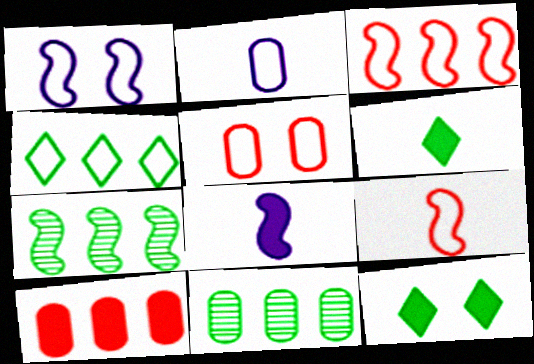[[8, 10, 12]]